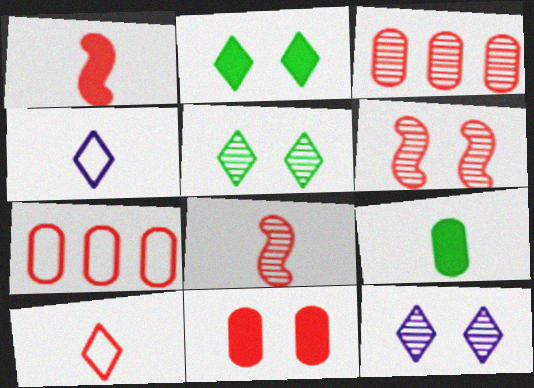[[4, 8, 9]]